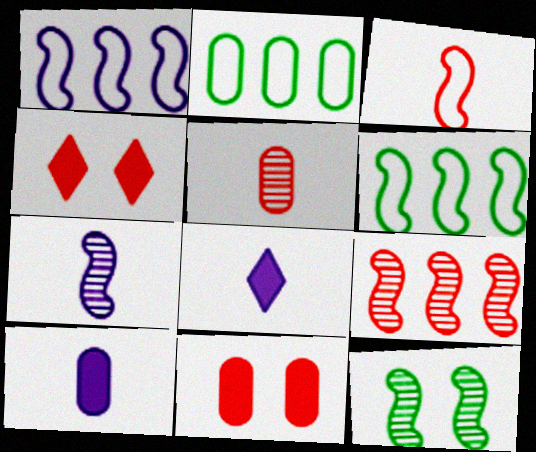[[2, 4, 7], 
[7, 9, 12]]